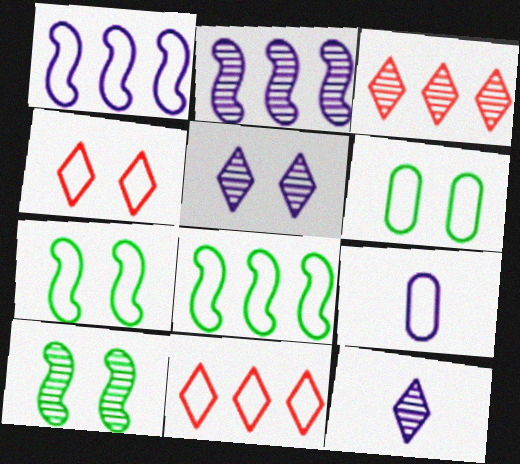[[4, 8, 9], 
[7, 9, 11]]